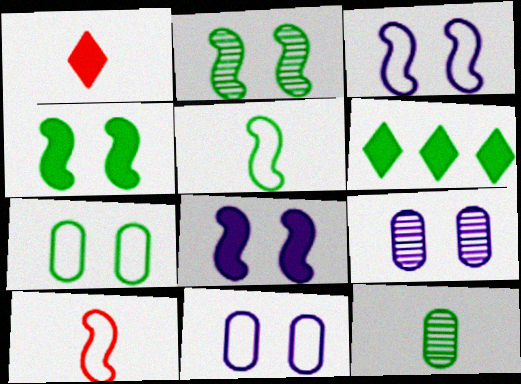[[6, 9, 10]]